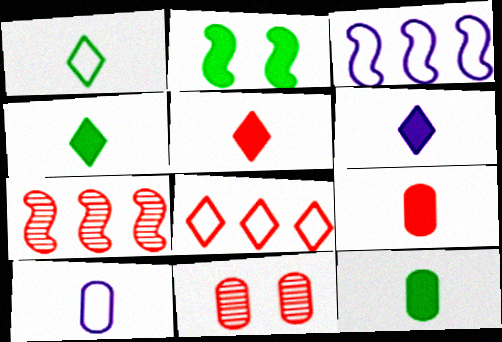[[3, 4, 11], 
[4, 5, 6]]